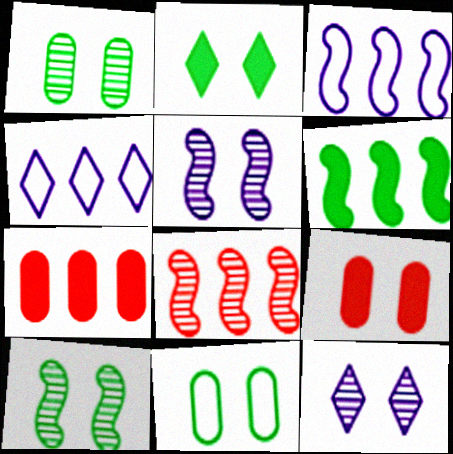[[2, 10, 11], 
[3, 6, 8]]